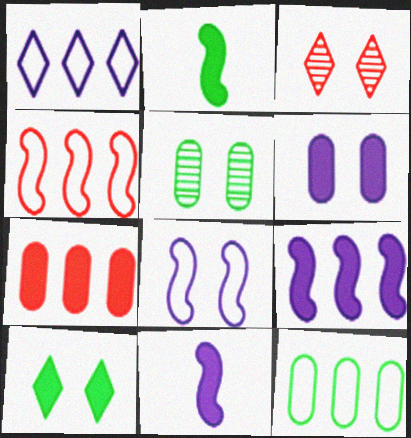[[1, 4, 12], 
[3, 11, 12], 
[7, 10, 11]]